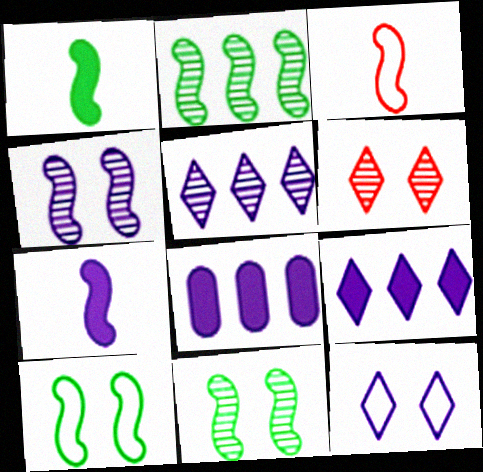[[1, 2, 10]]